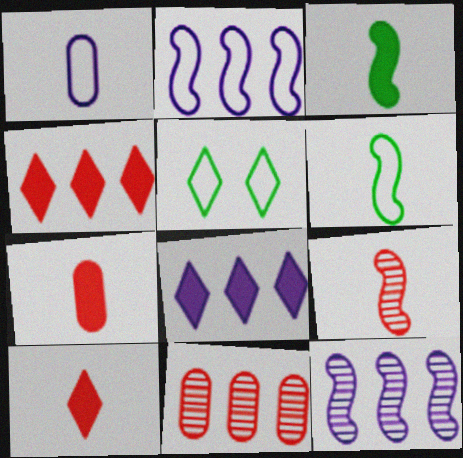[[5, 7, 12]]